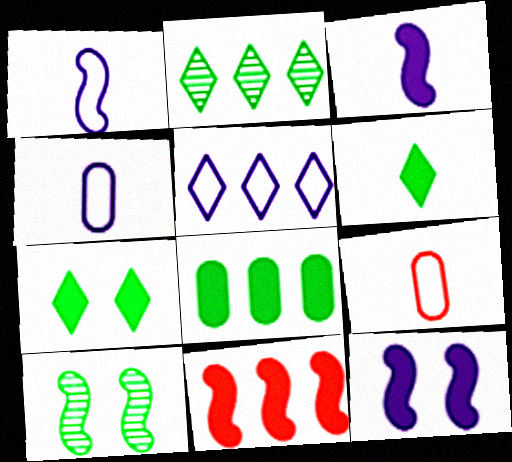[[1, 10, 11], 
[2, 9, 12]]